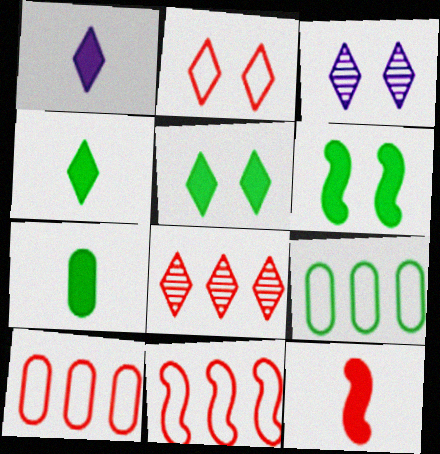[[1, 7, 12], 
[2, 3, 5], 
[3, 7, 11], 
[3, 9, 12]]